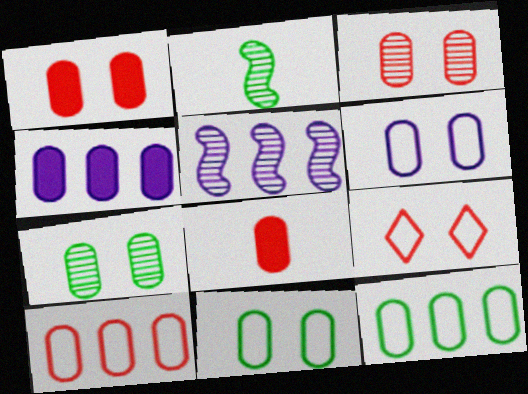[[1, 6, 7], 
[2, 4, 9], 
[3, 8, 10]]